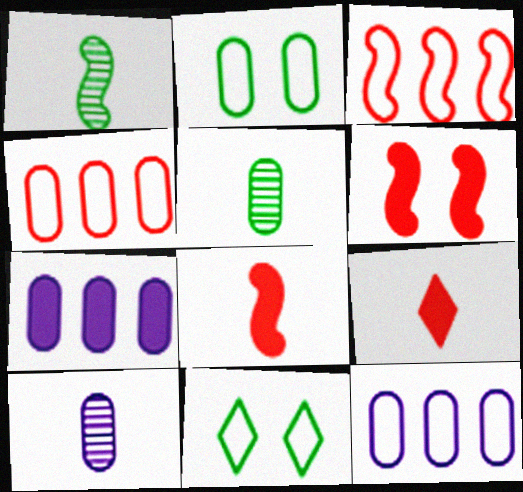[]